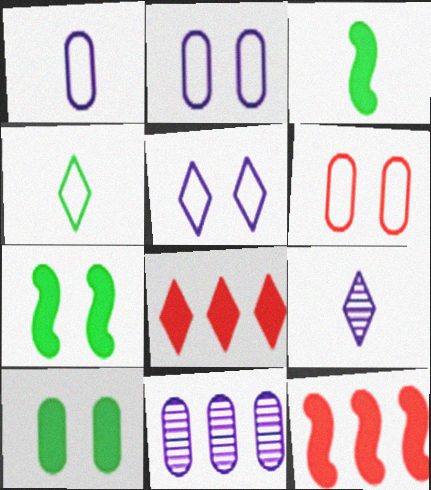[]